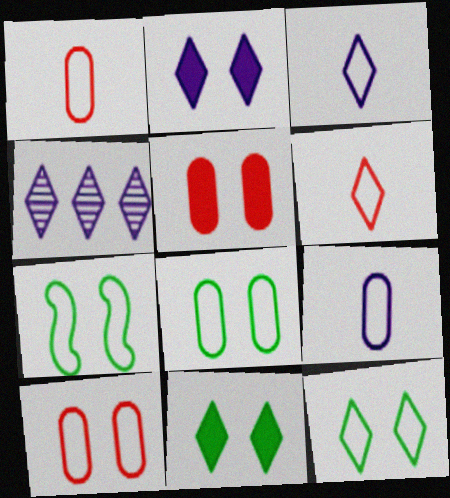[[2, 3, 4], 
[4, 6, 11], 
[7, 8, 12]]